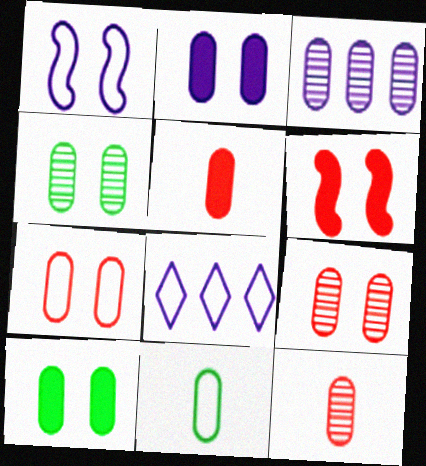[[2, 4, 7], 
[3, 4, 12]]